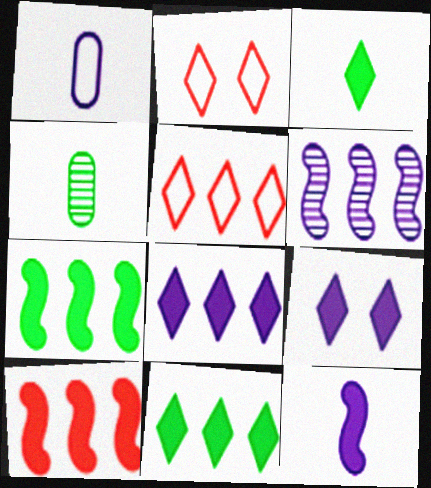[[1, 6, 9]]